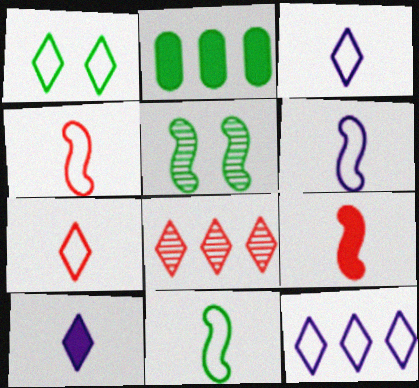[[1, 7, 12], 
[1, 8, 10], 
[4, 6, 11]]